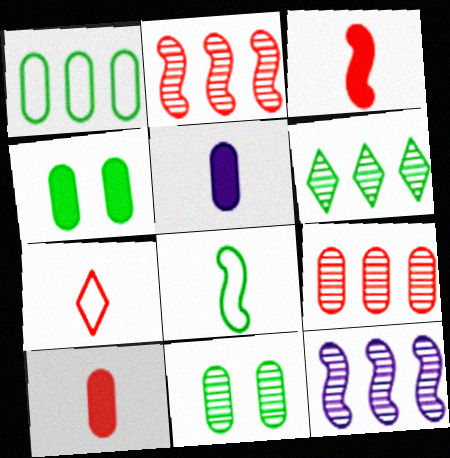[[4, 6, 8], 
[4, 7, 12], 
[6, 9, 12]]